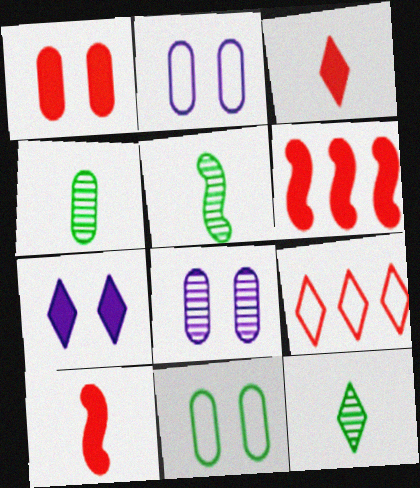[[1, 3, 6], 
[1, 8, 11], 
[2, 6, 12], 
[4, 5, 12], 
[7, 9, 12]]